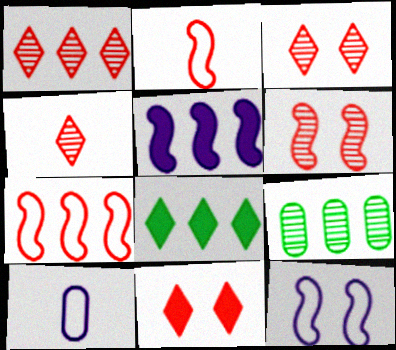[[1, 3, 4], 
[6, 8, 10]]